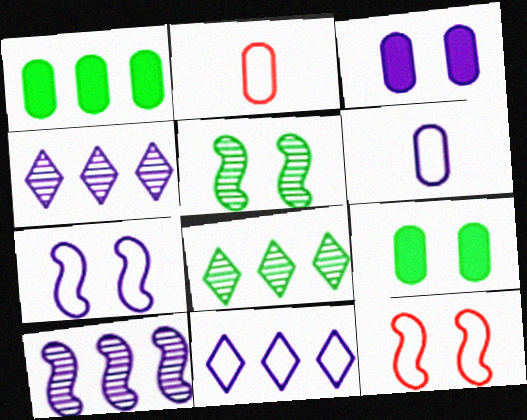[[6, 7, 11]]